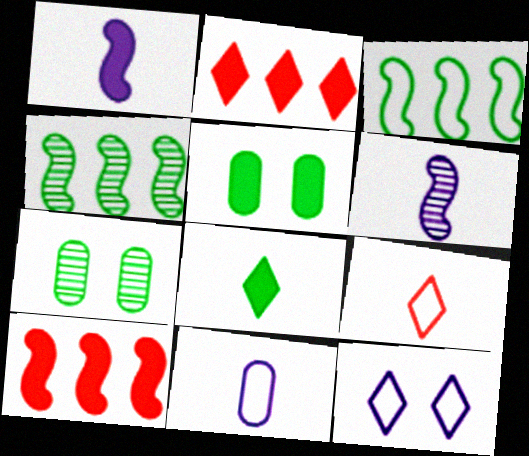[[1, 2, 5], 
[3, 7, 8]]